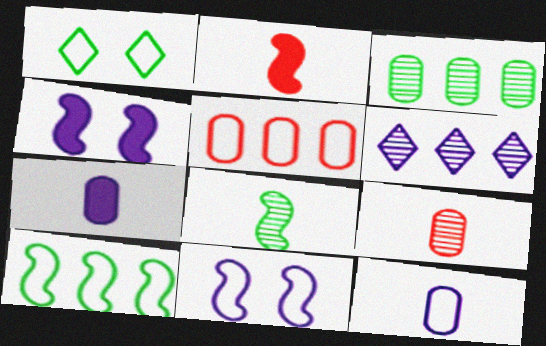[[4, 6, 12], 
[6, 7, 11]]